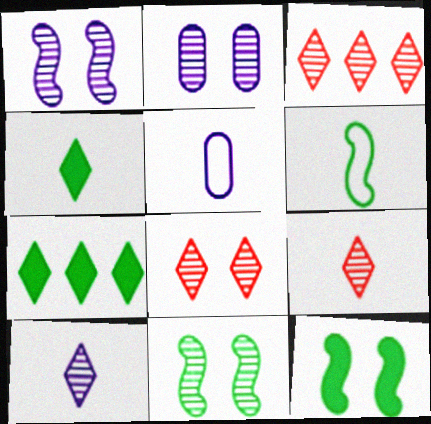[[2, 8, 11], 
[3, 5, 12], 
[3, 8, 9]]